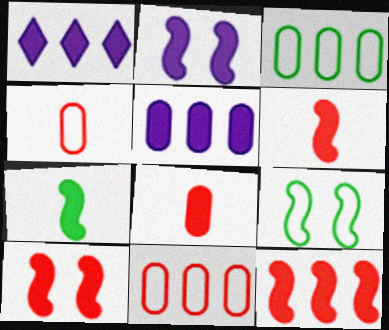[[2, 7, 12], 
[6, 10, 12]]